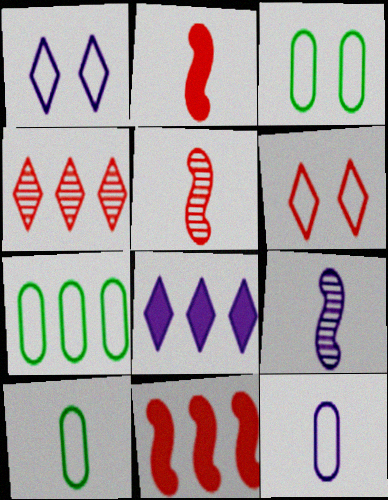[[3, 5, 8], 
[3, 7, 10]]